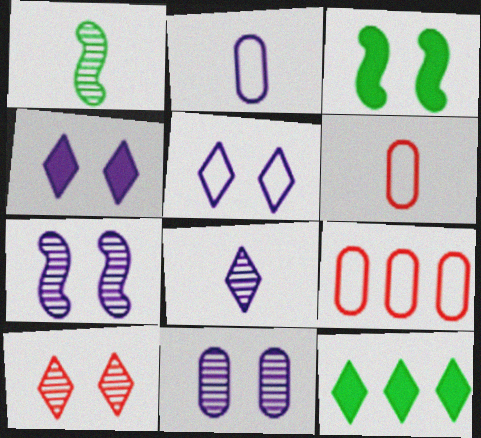[[1, 4, 9], 
[3, 8, 9], 
[6, 7, 12]]